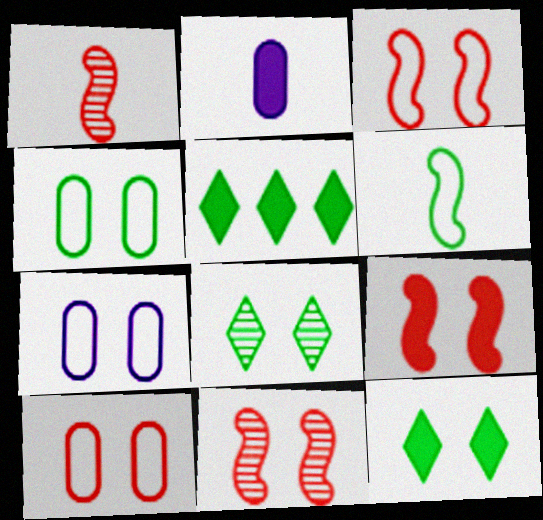[[1, 5, 7], 
[2, 5, 9], 
[3, 9, 11], 
[4, 7, 10], 
[7, 8, 9], 
[7, 11, 12]]